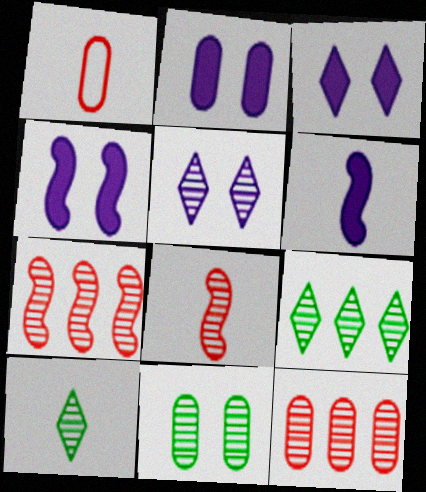[[1, 4, 9], 
[1, 6, 10], 
[2, 3, 4]]